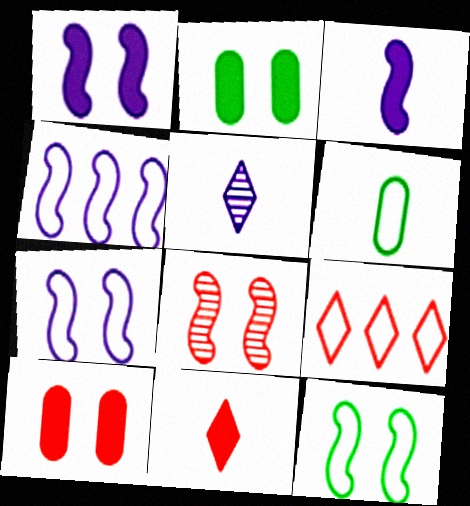[[1, 8, 12], 
[6, 7, 9]]